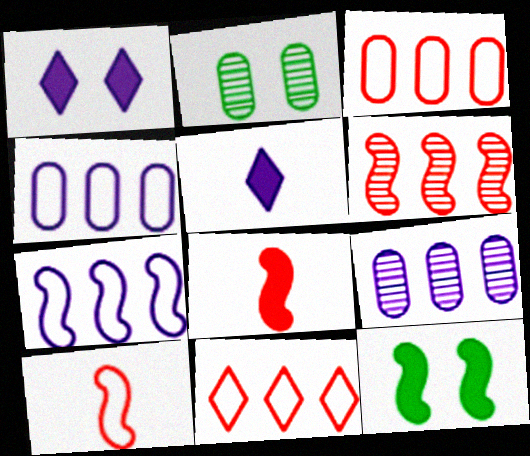[]